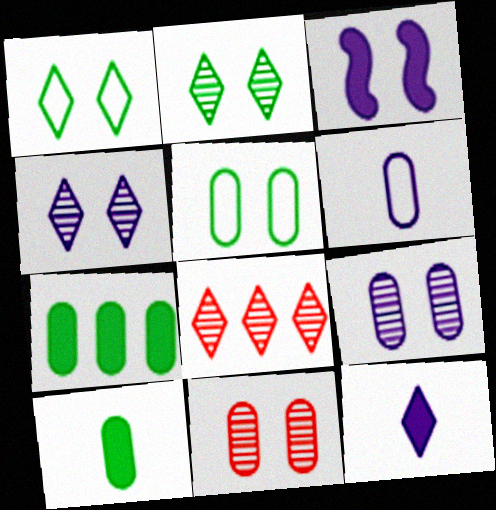[[1, 3, 11], 
[1, 8, 12], 
[6, 7, 11]]